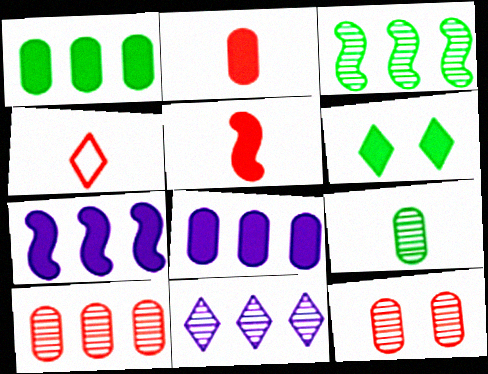[[2, 6, 7], 
[3, 10, 11], 
[4, 6, 11], 
[5, 6, 8]]